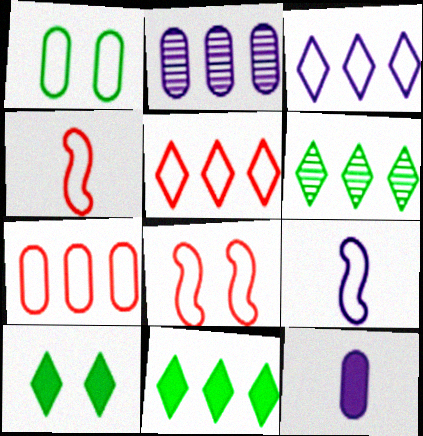[[1, 3, 4], 
[1, 5, 9], 
[2, 4, 10], 
[6, 8, 12]]